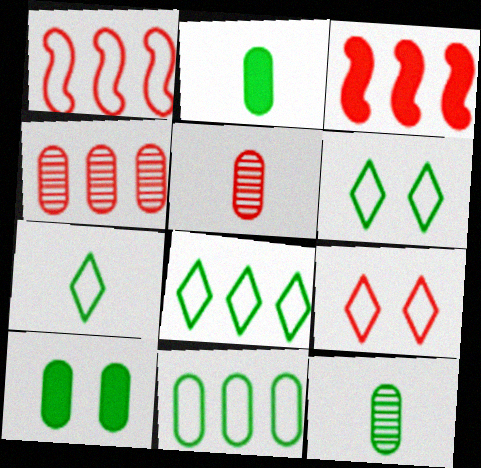[[3, 5, 9], 
[6, 7, 8], 
[10, 11, 12]]